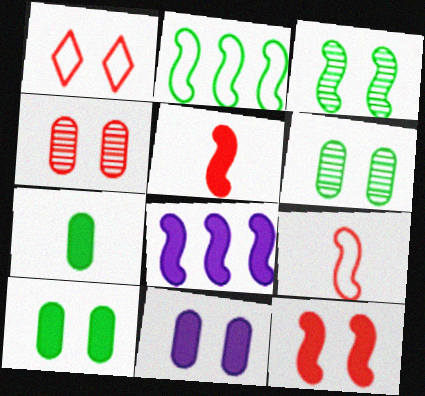[[1, 3, 11], 
[1, 4, 12], 
[3, 8, 9]]